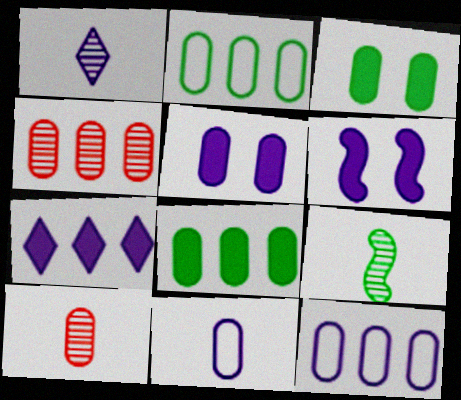[[1, 6, 12], 
[1, 9, 10], 
[2, 5, 10], 
[3, 4, 11], 
[3, 10, 12], 
[4, 8, 12]]